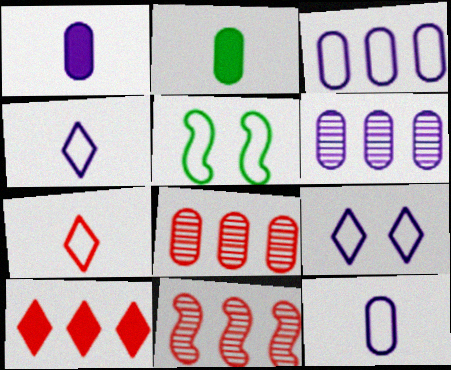[[2, 9, 11], 
[3, 5, 7]]